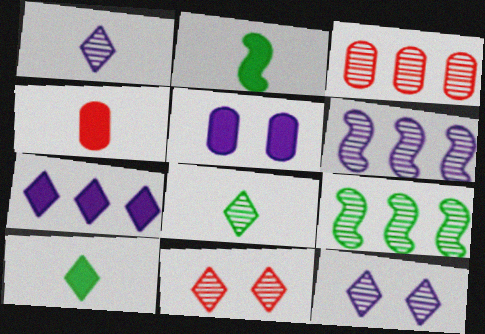[]